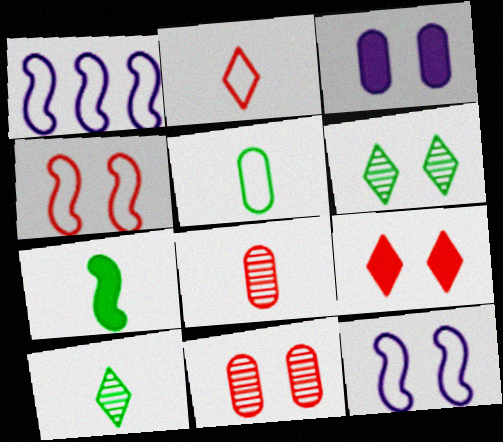[[3, 4, 6], 
[4, 9, 11], 
[5, 7, 10]]